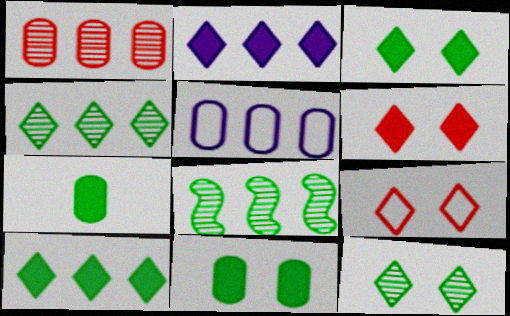[]